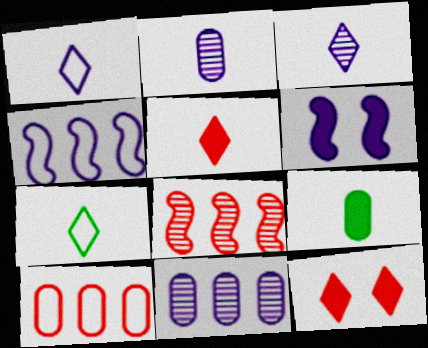[[1, 6, 11], 
[3, 5, 7]]